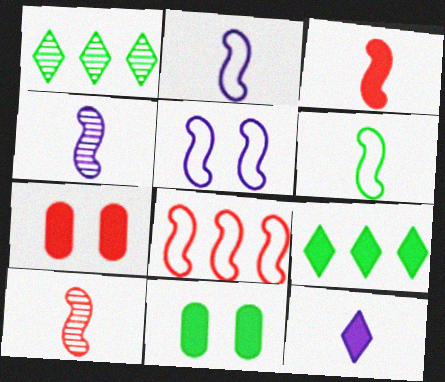[[1, 2, 7], 
[1, 6, 11], 
[3, 4, 6], 
[5, 6, 8]]